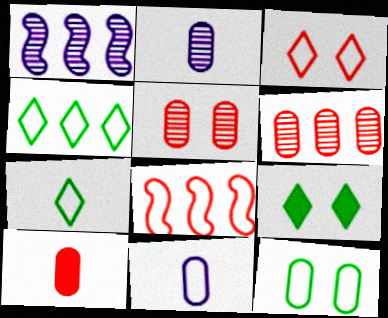[[2, 8, 9]]